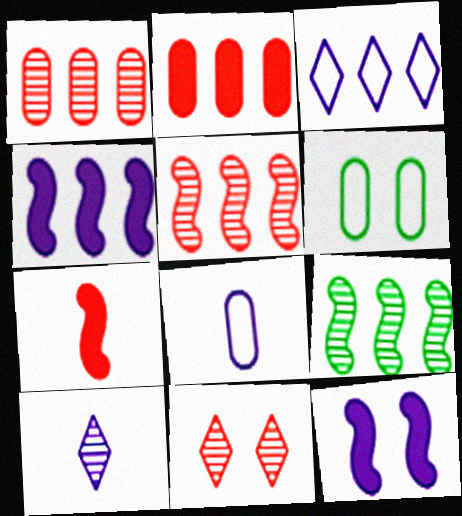[[2, 3, 9], 
[6, 11, 12]]